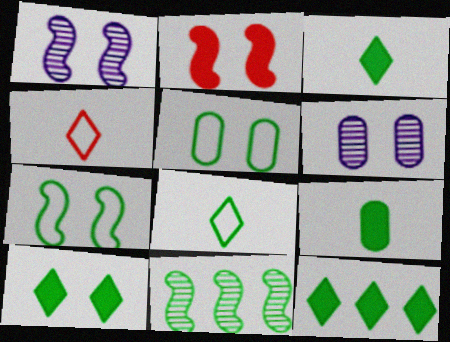[[1, 2, 7], 
[3, 5, 11], 
[3, 10, 12]]